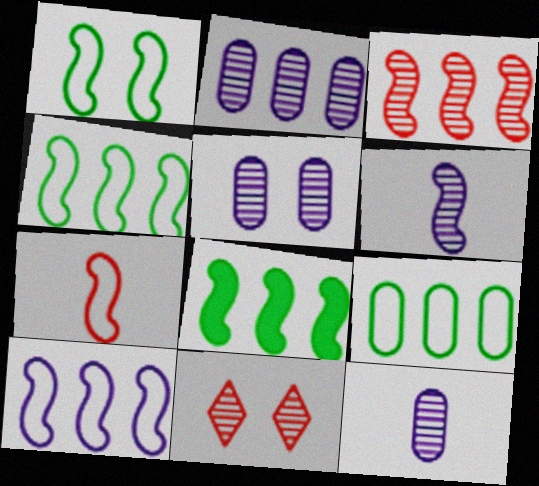[[1, 7, 10], 
[2, 5, 12], 
[3, 8, 10]]